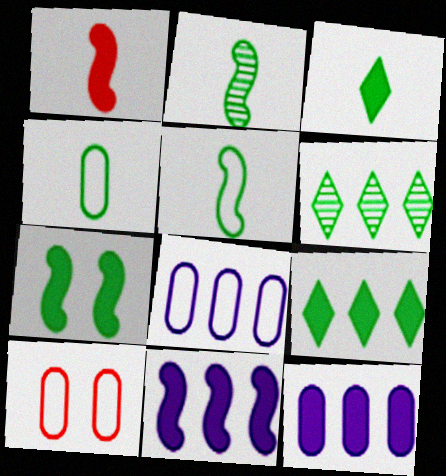[[1, 7, 11], 
[2, 3, 4], 
[4, 6, 7], 
[4, 8, 10]]